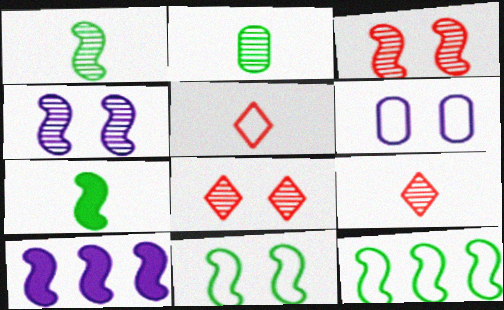[[5, 6, 12]]